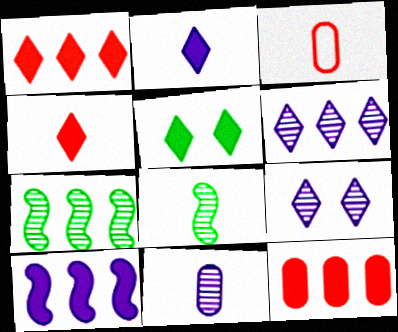[[1, 2, 5], 
[2, 3, 8]]